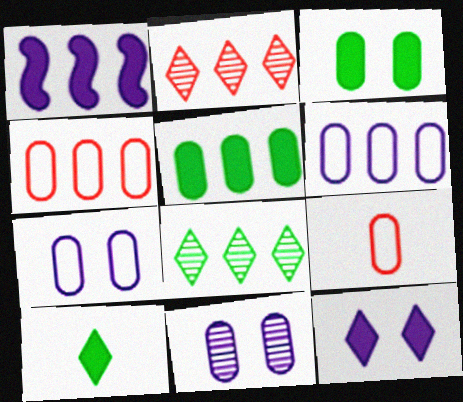[[1, 4, 8], 
[5, 9, 11]]